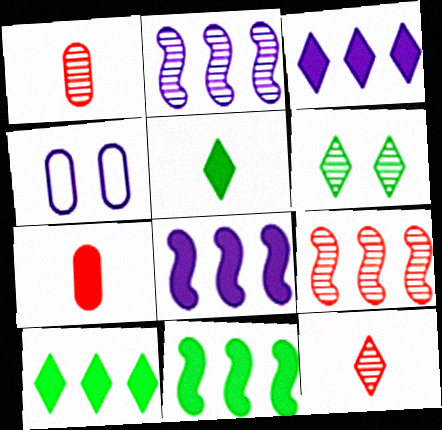[[1, 2, 6], 
[4, 5, 9], 
[4, 11, 12]]